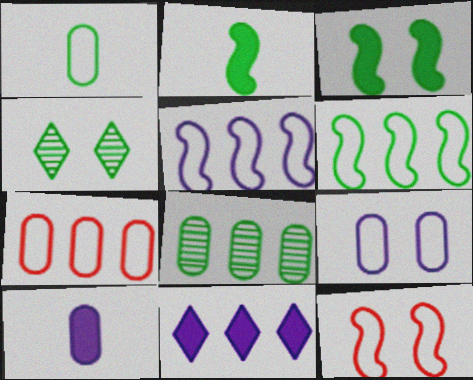[[1, 7, 9]]